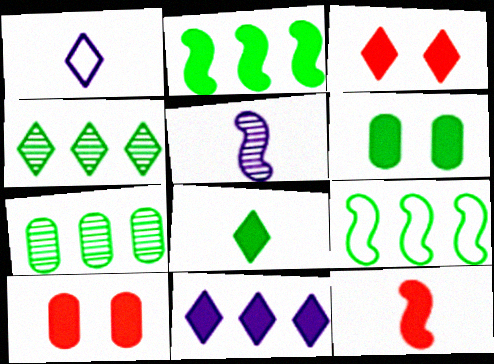[[1, 3, 4], 
[2, 6, 8], 
[3, 8, 11], 
[6, 11, 12]]